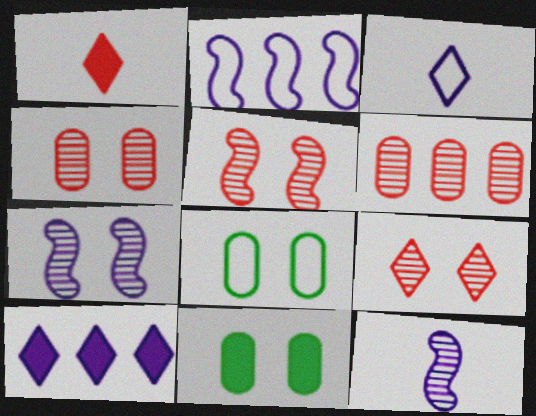[[4, 5, 9]]